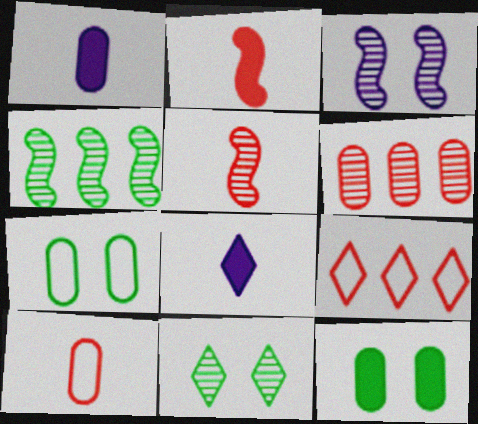[[1, 6, 7], 
[3, 4, 5], 
[8, 9, 11]]